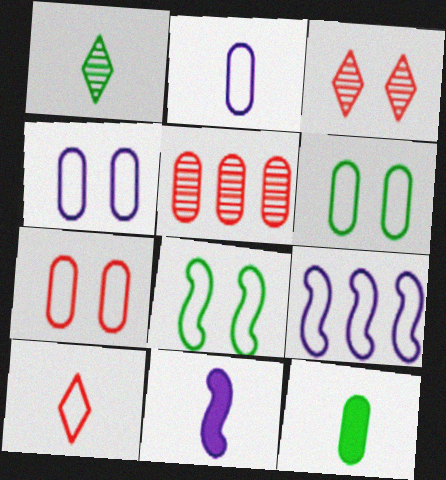[[3, 9, 12], 
[4, 5, 12], 
[4, 6, 7], 
[6, 9, 10]]